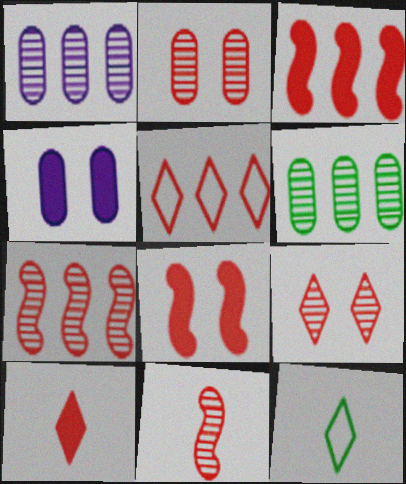[[1, 8, 12], 
[4, 7, 12], 
[5, 9, 10]]